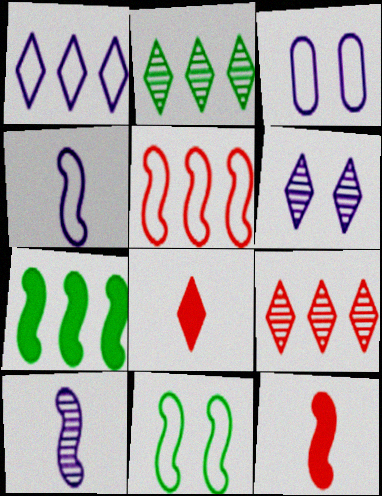[[1, 3, 4], 
[2, 3, 12], 
[4, 5, 11]]